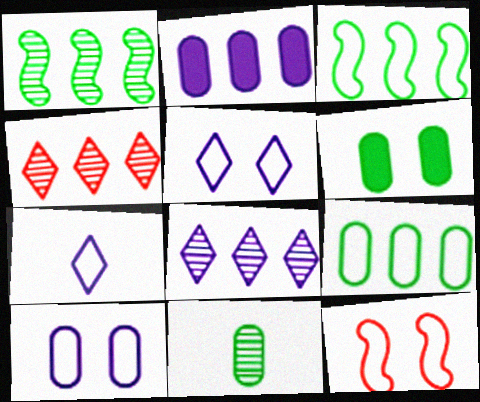[[2, 3, 4], 
[6, 9, 11], 
[7, 9, 12]]